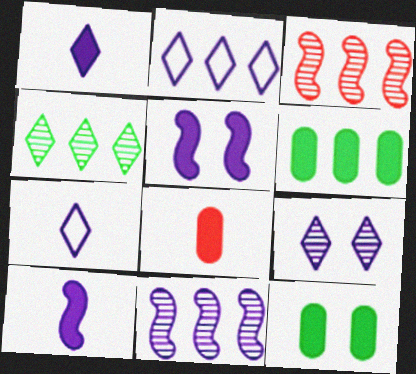[[1, 2, 9], 
[2, 3, 6], 
[3, 7, 12]]